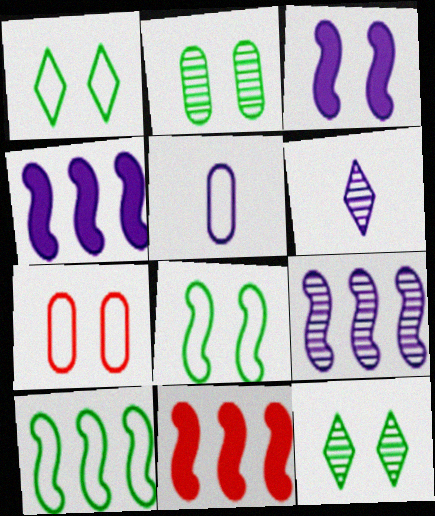[[3, 7, 12], 
[5, 11, 12], 
[9, 10, 11]]